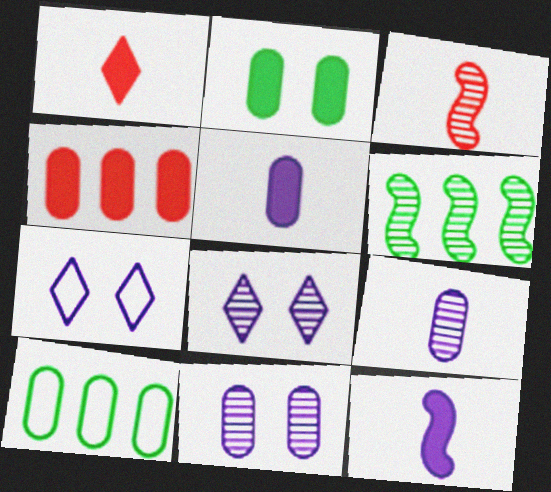[[2, 4, 5]]